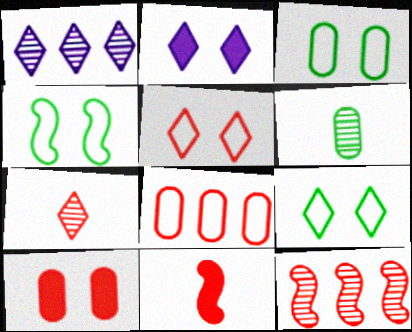[[1, 3, 11], 
[3, 4, 9]]